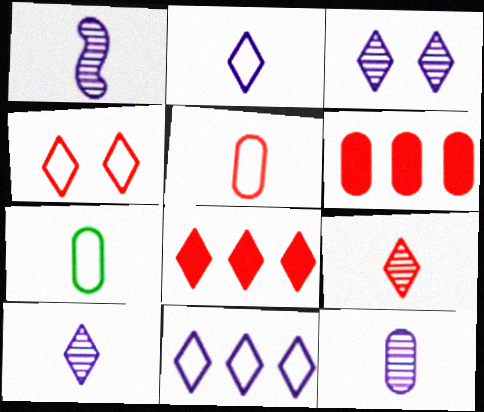[[1, 10, 12], 
[4, 8, 9]]